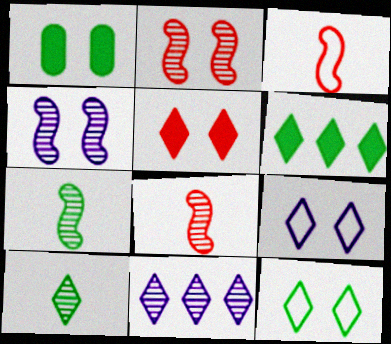[[1, 2, 9], 
[1, 3, 11], 
[6, 10, 12]]